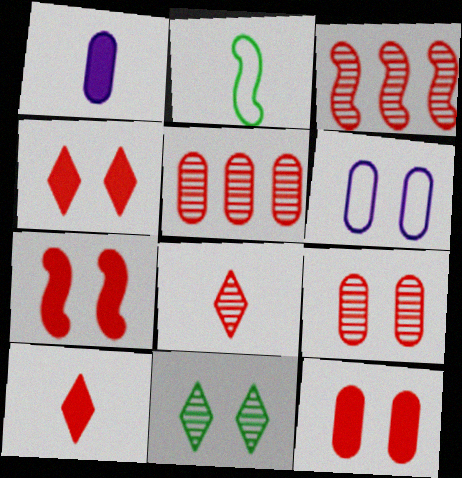[[1, 2, 8], 
[3, 8, 9], 
[4, 7, 12], 
[6, 7, 11]]